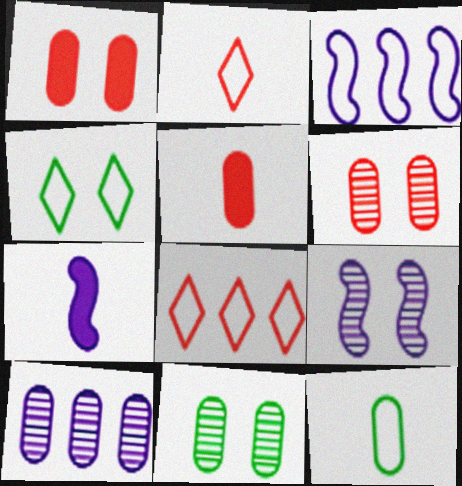[[1, 4, 9], 
[1, 10, 12], 
[3, 7, 9], 
[7, 8, 11]]